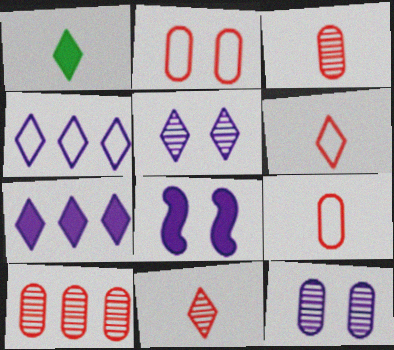[]